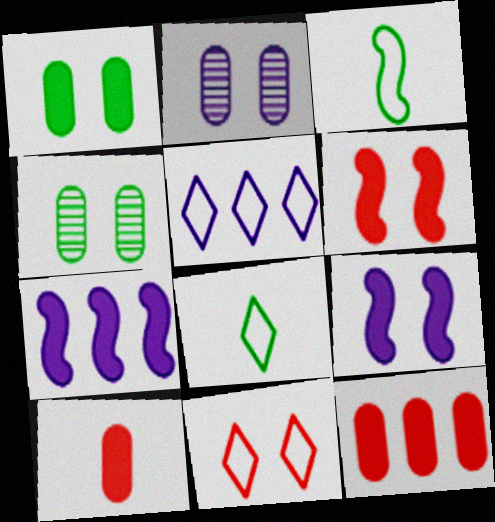[[4, 9, 11], 
[5, 8, 11]]